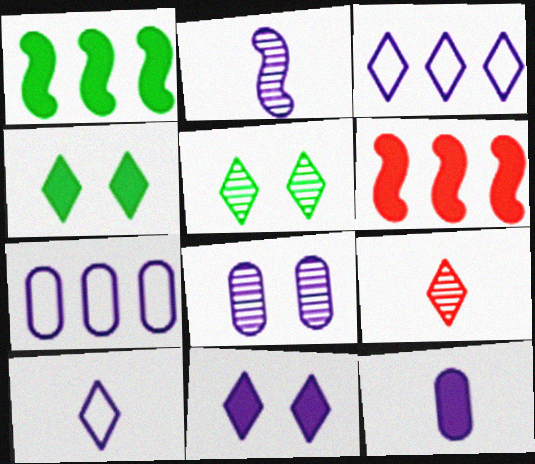[[2, 7, 11], 
[2, 10, 12], 
[3, 4, 9], 
[4, 6, 12], 
[7, 8, 12]]